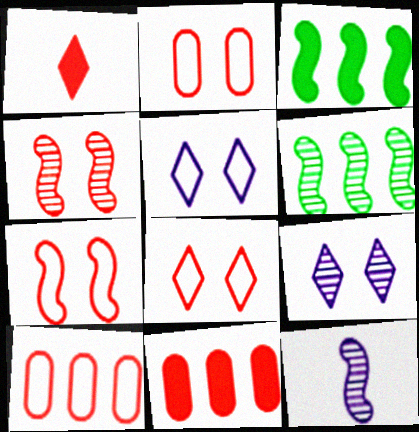[[1, 4, 10], 
[2, 7, 8], 
[3, 7, 12], 
[4, 6, 12]]